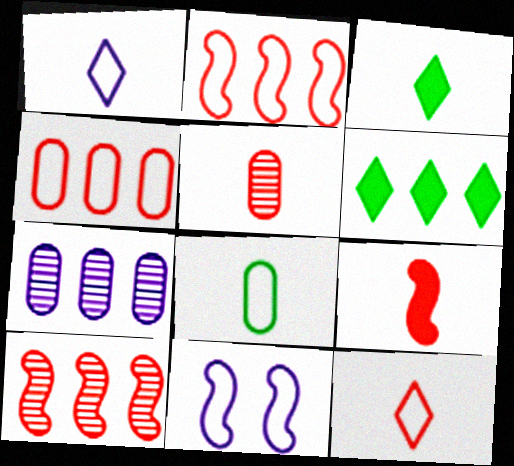[[2, 6, 7], 
[5, 6, 11], 
[5, 9, 12]]